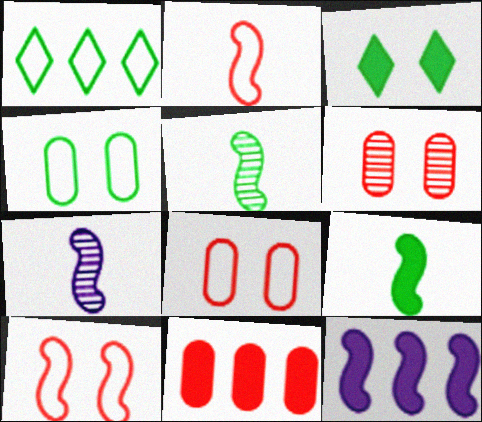[[2, 7, 9], 
[5, 10, 12]]